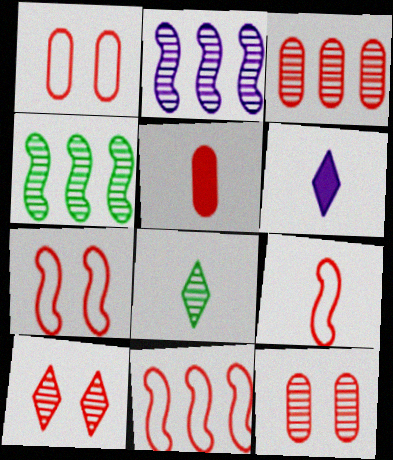[[1, 3, 5], 
[1, 4, 6], 
[2, 8, 12], 
[5, 10, 11], 
[7, 9, 11]]